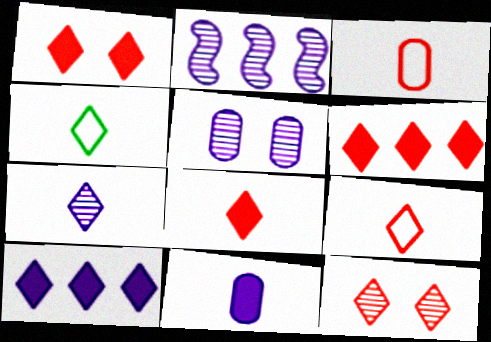[[1, 6, 8], 
[2, 5, 7], 
[4, 7, 8], 
[4, 10, 12], 
[6, 9, 12]]